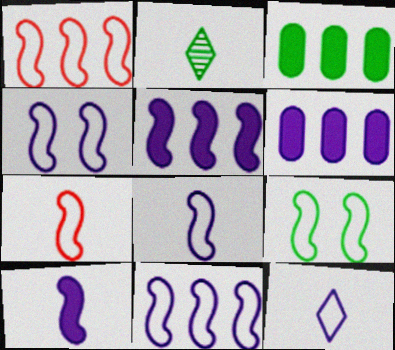[[1, 8, 9], 
[2, 3, 9], 
[4, 8, 11], 
[7, 9, 11]]